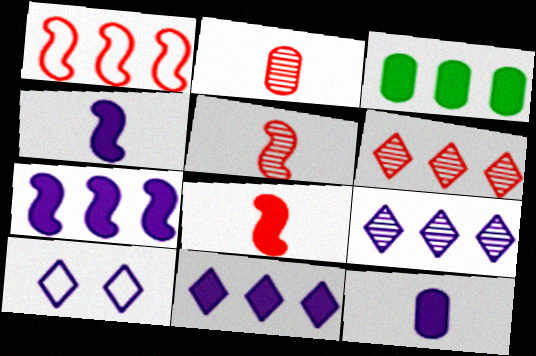[[1, 3, 9], 
[3, 5, 10]]